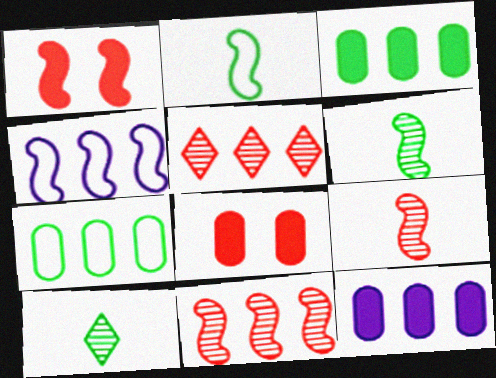[[1, 4, 6], 
[3, 4, 5], 
[4, 8, 10]]